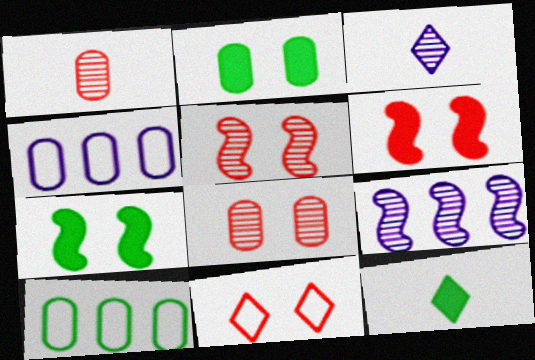[[1, 2, 4], 
[3, 6, 10], 
[4, 5, 12], 
[6, 8, 11]]